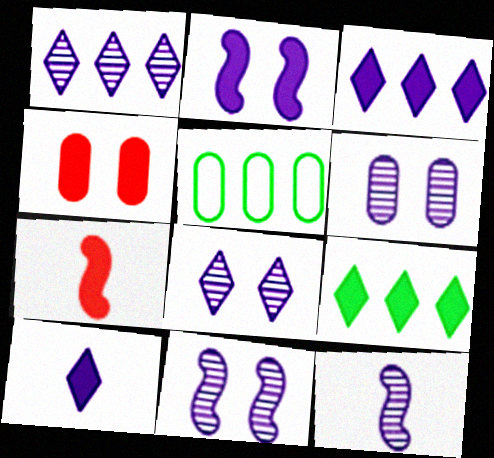[[1, 6, 12], 
[5, 7, 8], 
[6, 8, 11]]